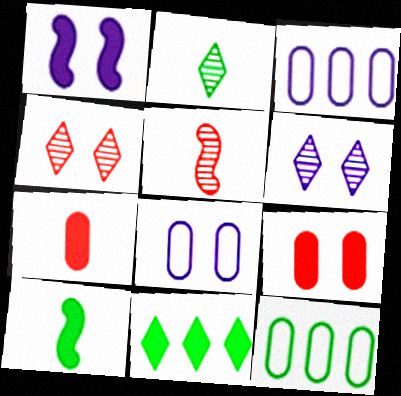[[1, 6, 8], 
[1, 7, 11], 
[3, 4, 10], 
[5, 8, 11]]